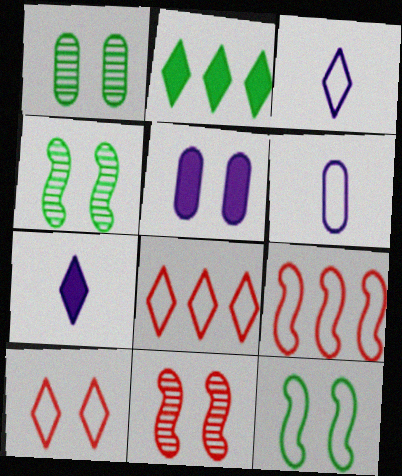[[1, 7, 9], 
[2, 6, 11], 
[4, 5, 10], 
[6, 8, 12]]